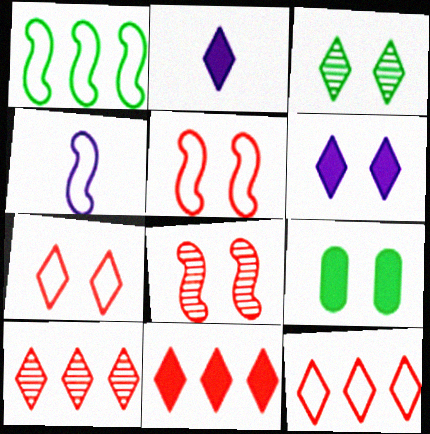[[1, 4, 5], 
[2, 3, 12], 
[3, 6, 7], 
[4, 9, 10], 
[10, 11, 12]]